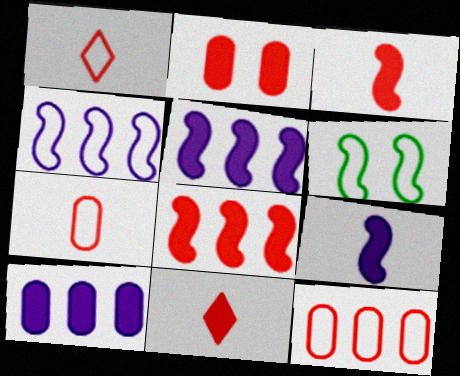[[2, 8, 11]]